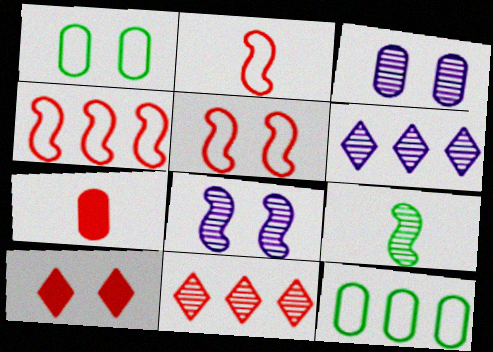[[1, 8, 10], 
[2, 4, 5], 
[3, 7, 12], 
[3, 9, 11], 
[5, 7, 11]]